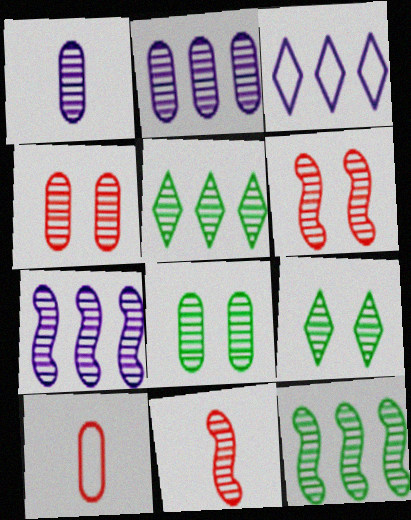[[1, 5, 6], 
[2, 9, 11]]